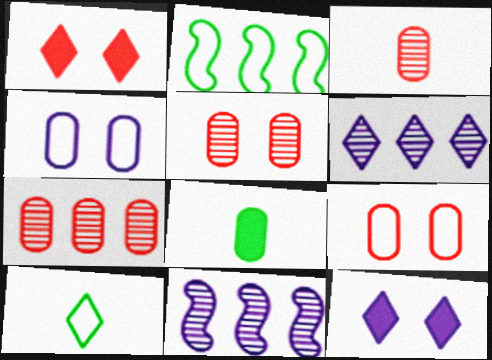[[1, 6, 10], 
[2, 3, 12], 
[3, 5, 7], 
[4, 7, 8]]